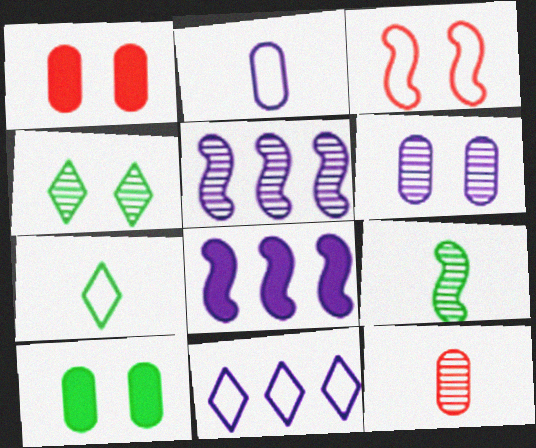[[1, 5, 7], 
[1, 9, 11], 
[3, 8, 9], 
[4, 5, 12]]